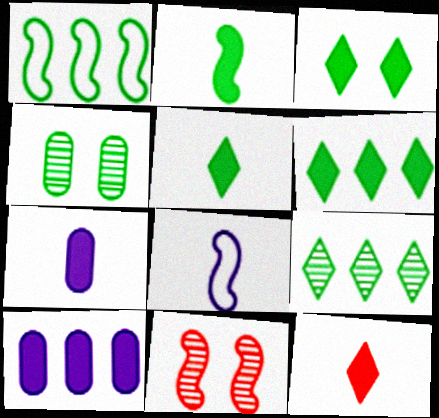[[1, 4, 5], 
[2, 7, 12], 
[3, 5, 6]]